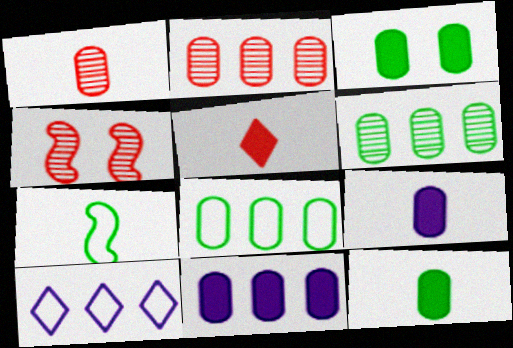[[2, 8, 11], 
[4, 10, 12]]